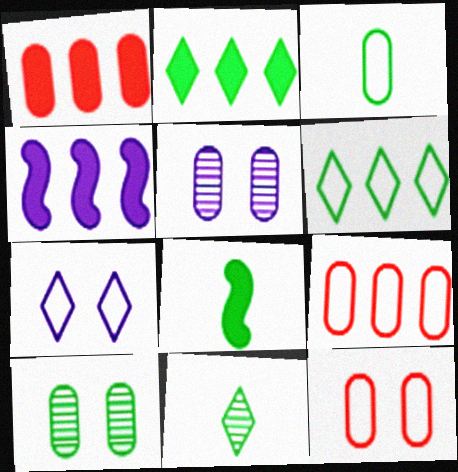[[1, 2, 4], 
[1, 3, 5], 
[3, 8, 11], 
[4, 11, 12], 
[6, 8, 10]]